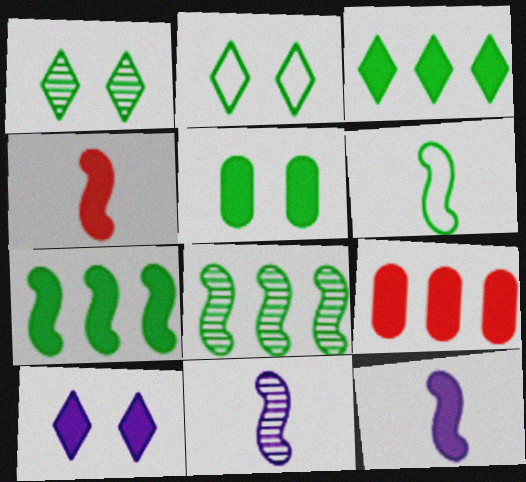[[2, 9, 11], 
[4, 6, 11]]